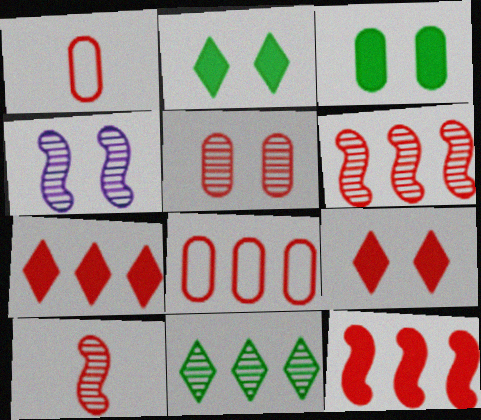[[1, 6, 9], 
[6, 7, 8], 
[8, 9, 10]]